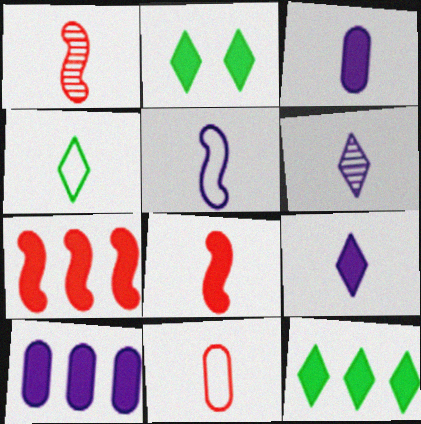[[1, 3, 4], 
[2, 3, 7], 
[2, 8, 10], 
[3, 5, 6], 
[4, 5, 11], 
[7, 10, 12]]